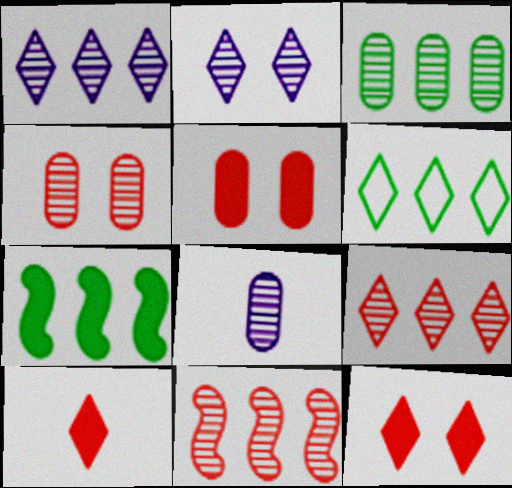[[1, 3, 11], 
[2, 6, 10], 
[3, 4, 8], 
[3, 6, 7]]